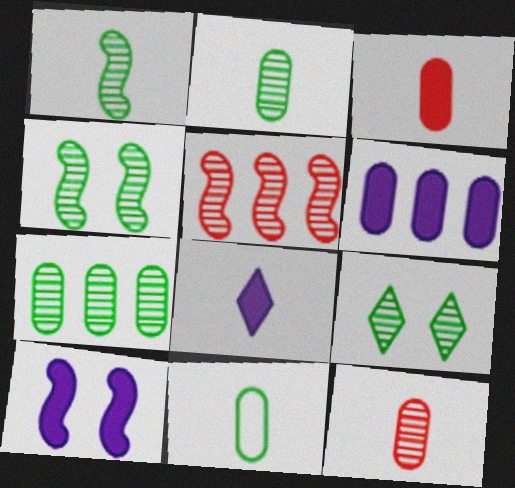[[1, 7, 9], 
[6, 8, 10]]